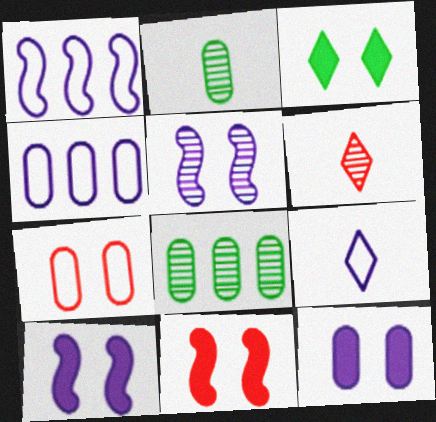[[3, 5, 7], 
[3, 11, 12], 
[5, 6, 8], 
[8, 9, 11]]